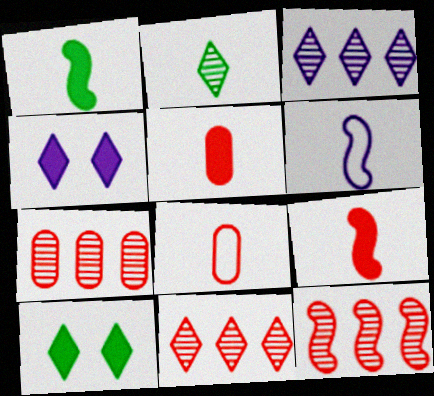[[2, 5, 6], 
[6, 7, 10], 
[7, 11, 12]]